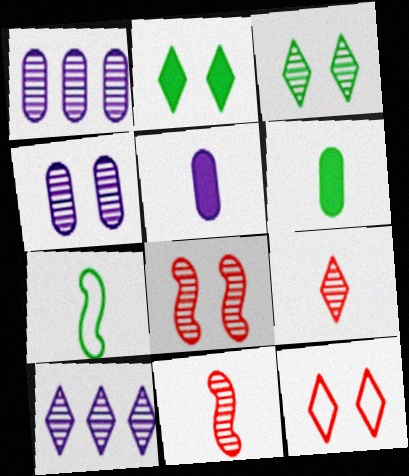[[1, 3, 11], 
[3, 4, 8], 
[3, 9, 10], 
[5, 7, 9]]